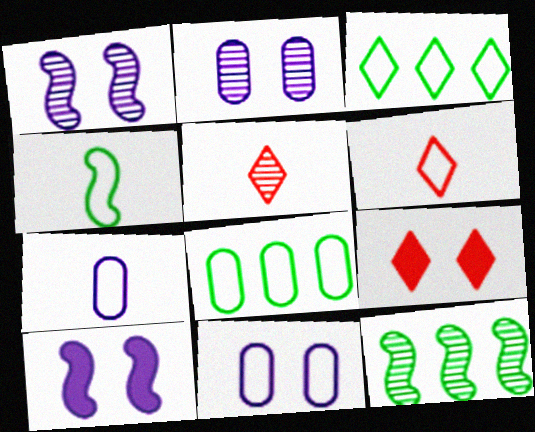[[2, 5, 12], 
[4, 6, 7], 
[5, 8, 10], 
[7, 9, 12]]